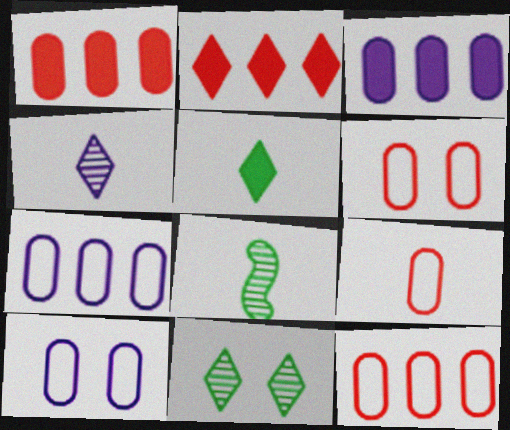[[2, 8, 10], 
[6, 9, 12]]